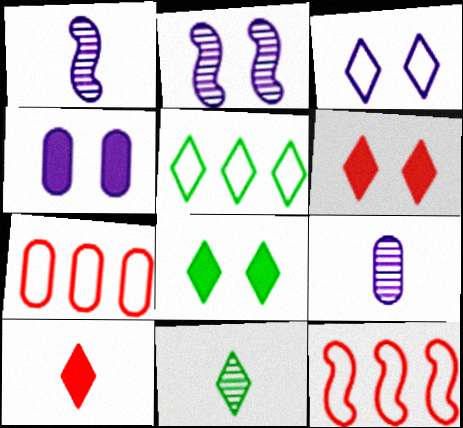[[1, 7, 8], 
[2, 3, 4], 
[4, 11, 12], 
[5, 8, 11], 
[8, 9, 12]]